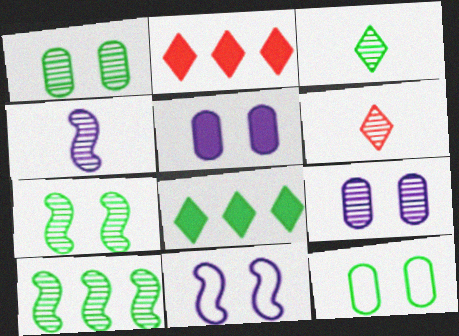[[1, 3, 10], 
[2, 4, 12], 
[6, 9, 10]]